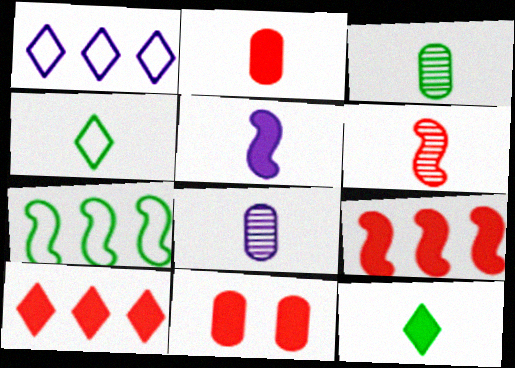[[2, 5, 12]]